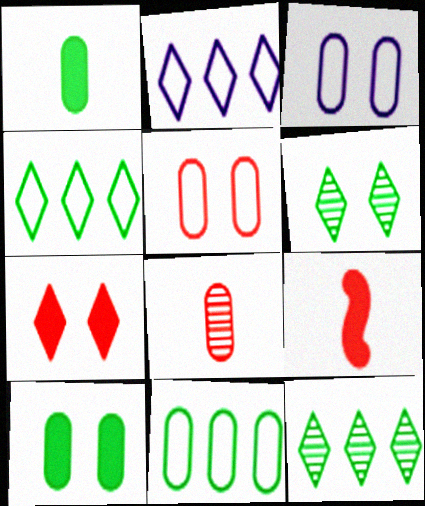[[3, 9, 12]]